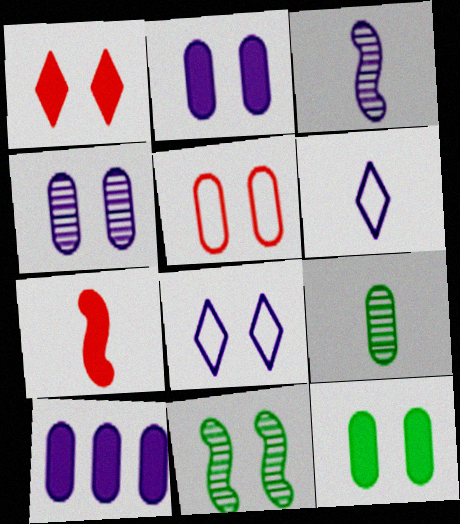[[3, 8, 10], 
[4, 5, 12], 
[5, 9, 10], 
[6, 7, 9]]